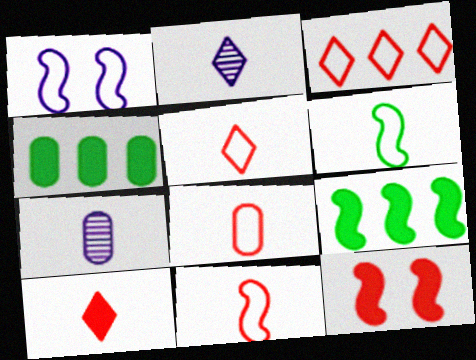[[5, 8, 11], 
[6, 7, 10]]